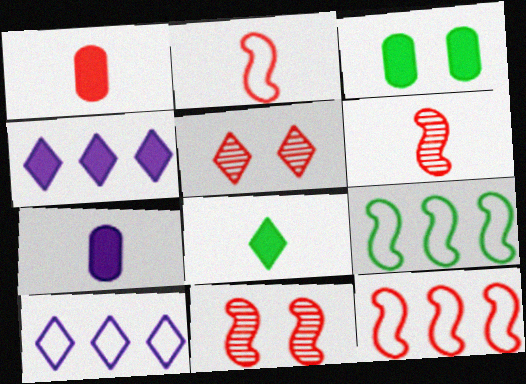[[1, 5, 12], 
[3, 6, 10], 
[5, 7, 9], 
[5, 8, 10]]